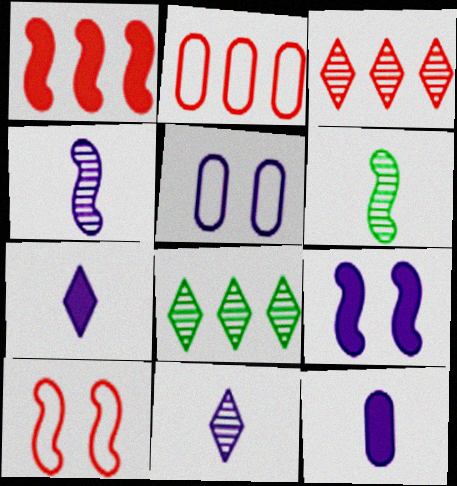[[1, 2, 3], 
[8, 10, 12]]